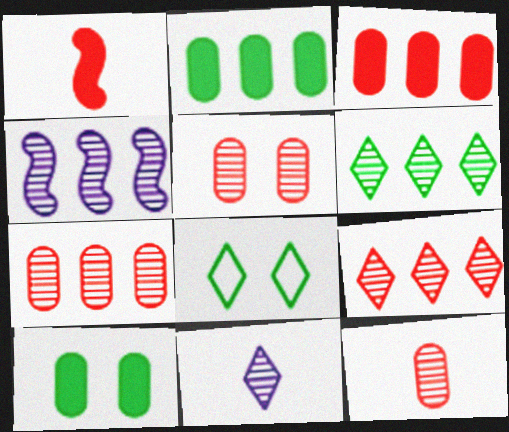[[4, 6, 7], 
[5, 7, 12]]